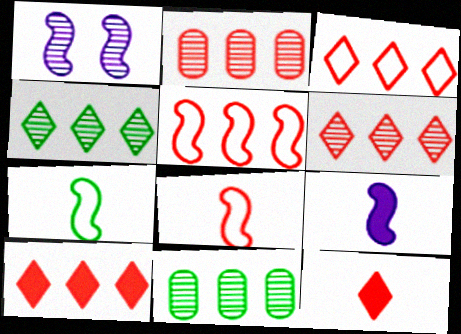[[2, 5, 10], 
[3, 6, 10]]